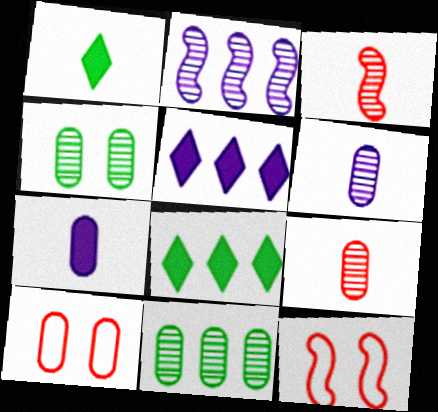[[1, 2, 10], 
[6, 8, 12], 
[7, 10, 11]]